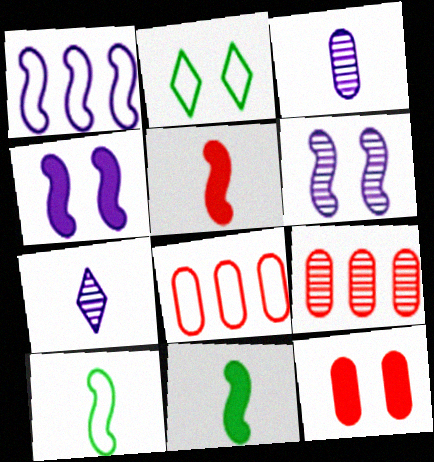[[2, 6, 12]]